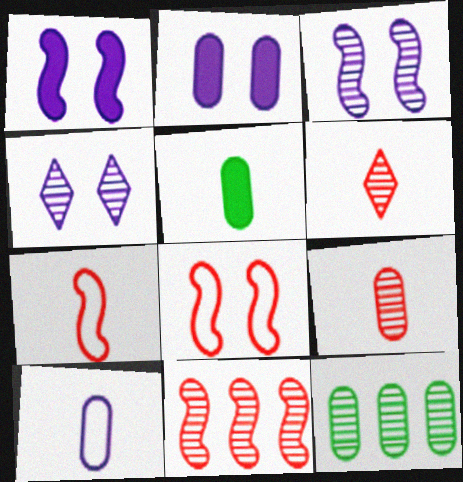[[3, 6, 12], 
[5, 9, 10]]